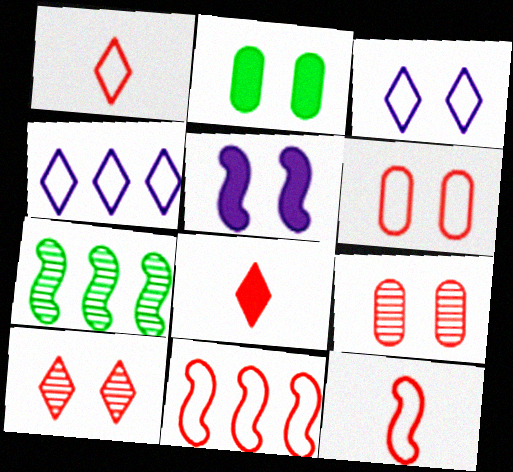[[1, 6, 11], 
[5, 7, 12], 
[8, 9, 11]]